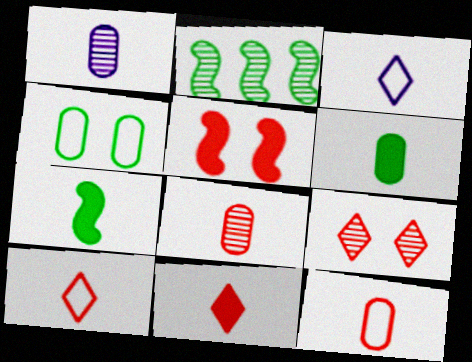[[1, 2, 9], 
[1, 6, 12], 
[1, 7, 10], 
[3, 7, 8]]